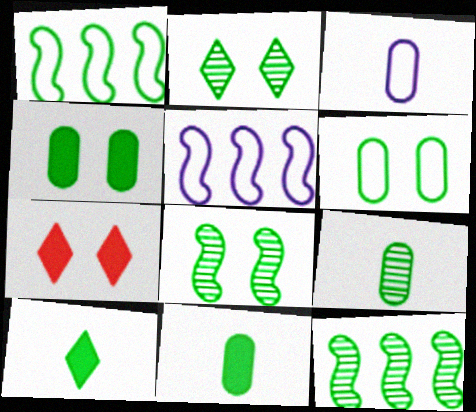[[1, 2, 11], 
[2, 9, 12], 
[3, 7, 12], 
[5, 7, 9], 
[6, 10, 12]]